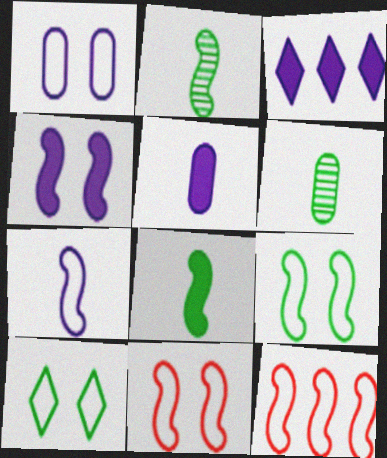[[1, 10, 11], 
[2, 4, 12], 
[3, 4, 5], 
[3, 6, 11], 
[7, 9, 12]]